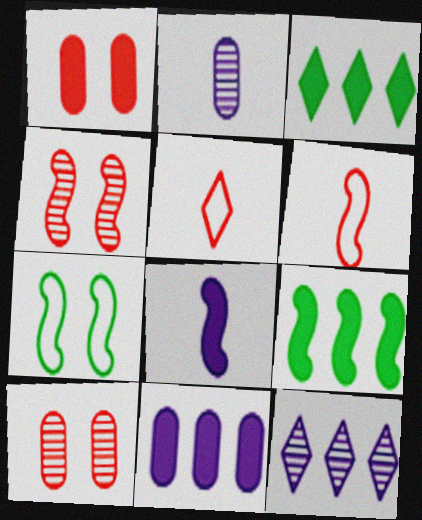[[1, 3, 8]]